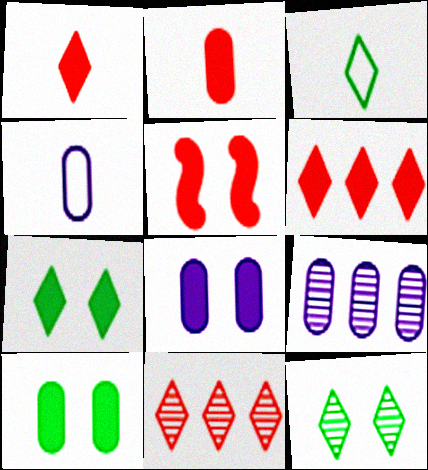[[2, 5, 6], 
[3, 5, 9], 
[4, 8, 9], 
[5, 7, 8]]